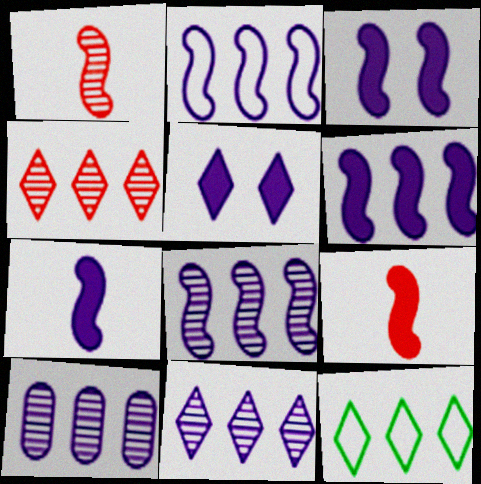[[2, 6, 8], 
[3, 6, 7], 
[8, 10, 11]]